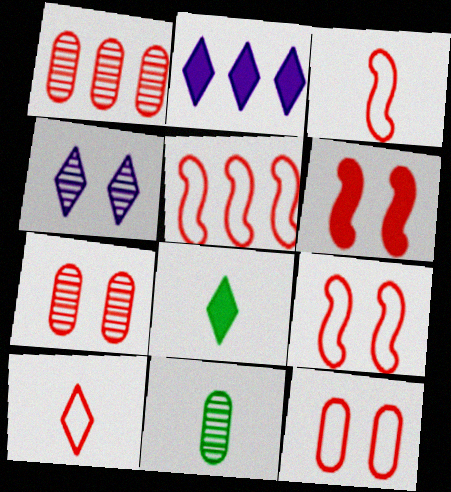[[1, 6, 10], 
[2, 9, 11], 
[3, 5, 9], 
[5, 10, 12]]